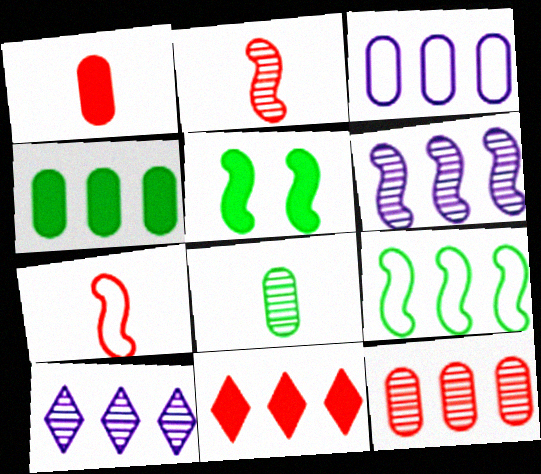[[3, 4, 12], 
[5, 6, 7]]